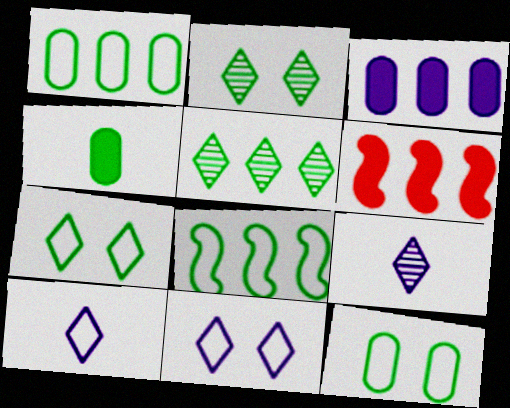[[2, 4, 8], 
[6, 9, 12]]